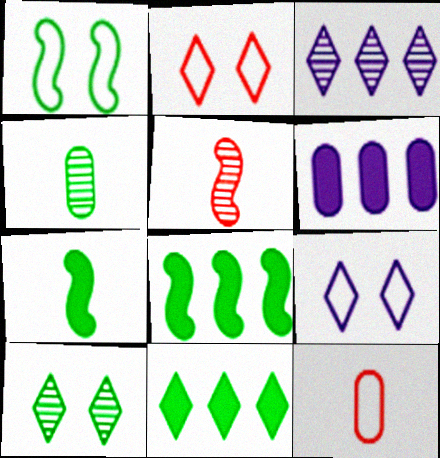[[1, 4, 11]]